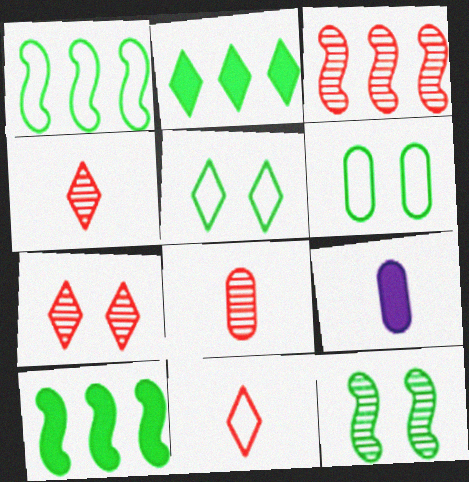[[1, 7, 9], 
[3, 5, 9], 
[3, 7, 8]]